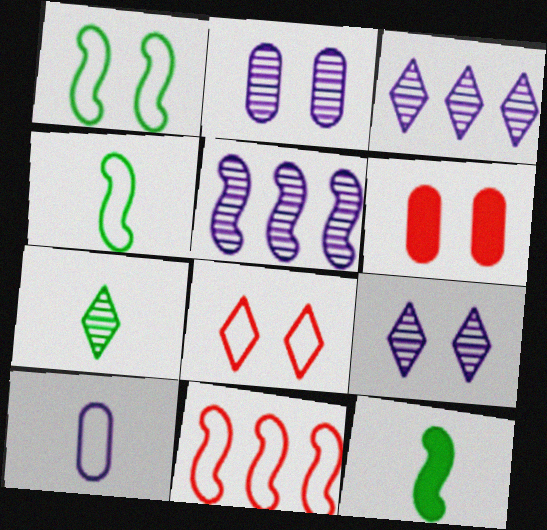[[1, 6, 9], 
[3, 4, 6]]